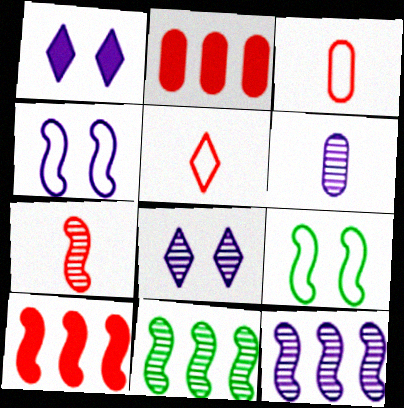[[1, 3, 11], 
[6, 8, 12]]